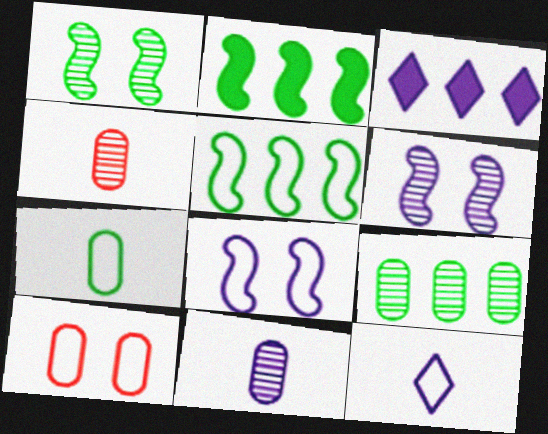[[3, 8, 11], 
[5, 10, 12]]